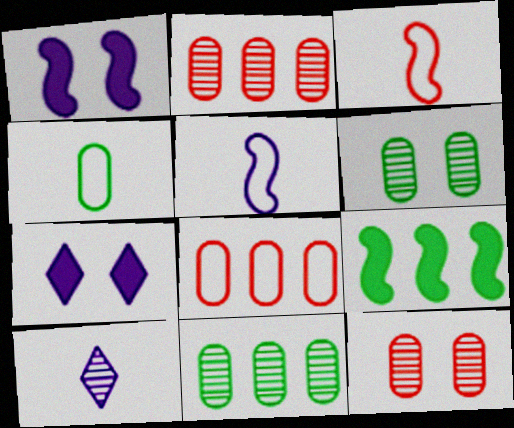[[3, 7, 11]]